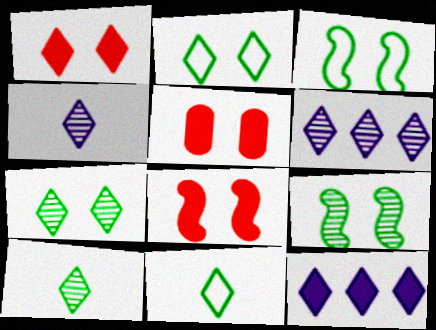[[1, 5, 8], 
[1, 6, 11]]